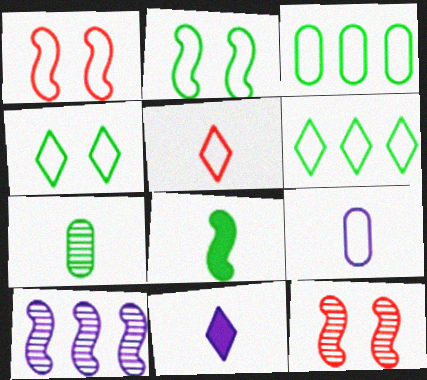[[1, 6, 9], 
[1, 8, 10], 
[3, 11, 12]]